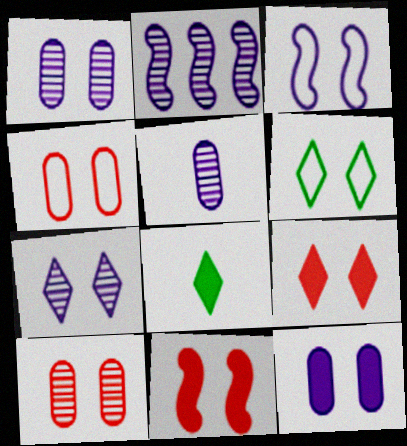[[1, 6, 11], 
[2, 4, 8], 
[2, 5, 7], 
[3, 4, 6], 
[3, 7, 12], 
[6, 7, 9]]